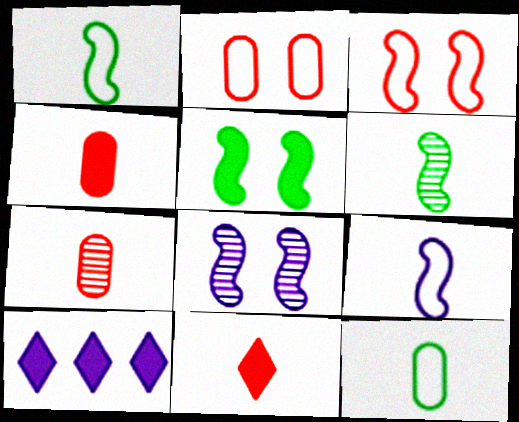[[2, 6, 10], 
[3, 5, 8], 
[4, 5, 10]]